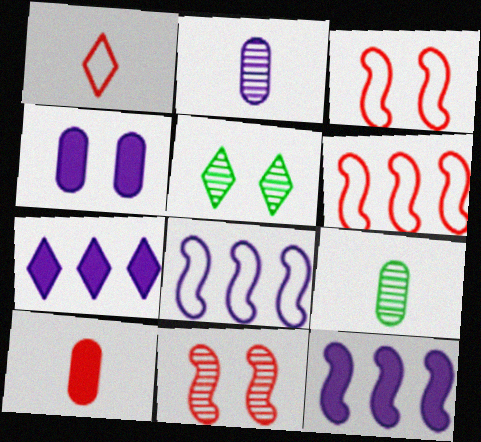[[1, 5, 7], 
[3, 4, 5], 
[3, 7, 9], 
[5, 8, 10]]